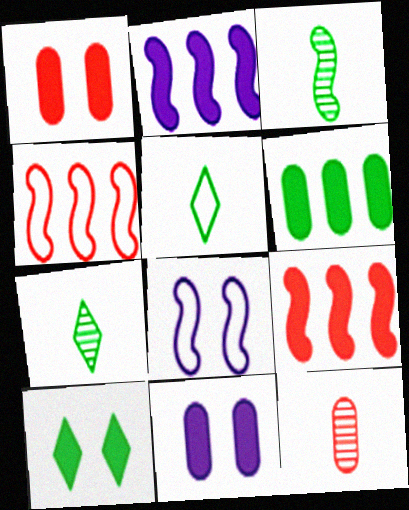[[3, 8, 9], 
[4, 7, 11]]